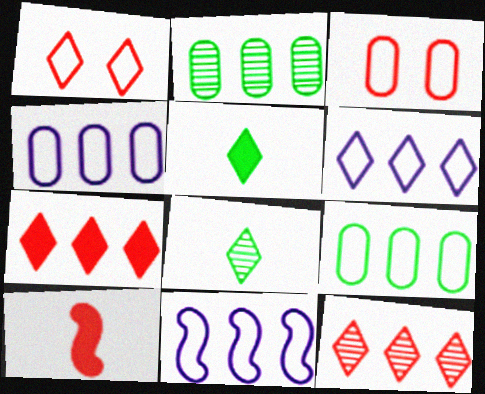[[2, 7, 11], 
[3, 10, 12], 
[4, 6, 11]]